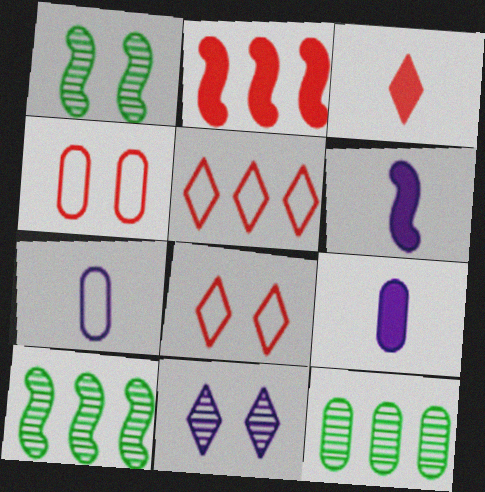[[1, 5, 9], 
[4, 9, 12], 
[6, 8, 12], 
[8, 9, 10]]